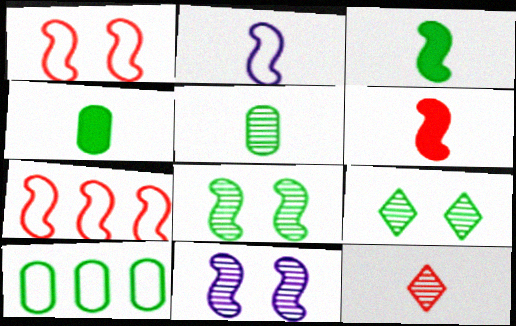[[2, 4, 12], 
[3, 7, 11], 
[3, 9, 10]]